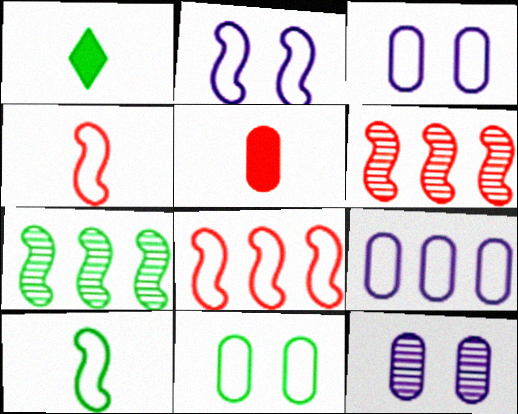[[1, 3, 6], 
[1, 7, 11], 
[1, 8, 12], 
[2, 8, 10]]